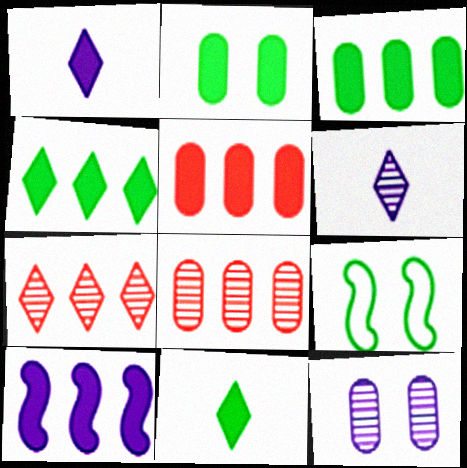[[1, 8, 9], 
[4, 5, 10], 
[5, 6, 9]]